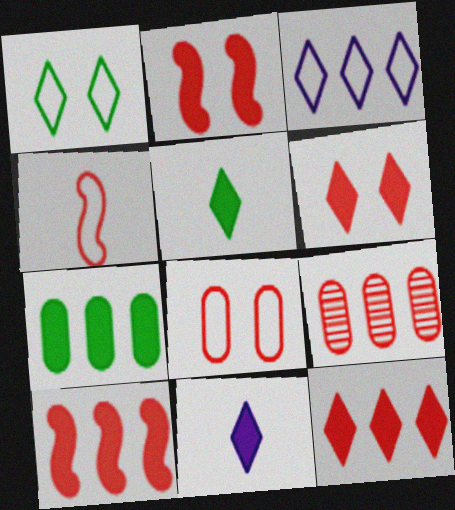[[2, 7, 11], 
[4, 6, 9]]